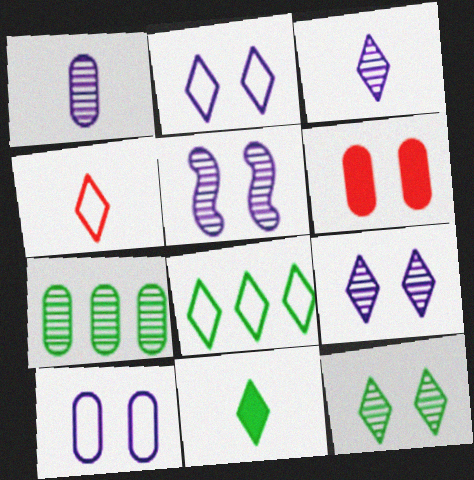[[2, 4, 8], 
[3, 4, 11], 
[8, 11, 12]]